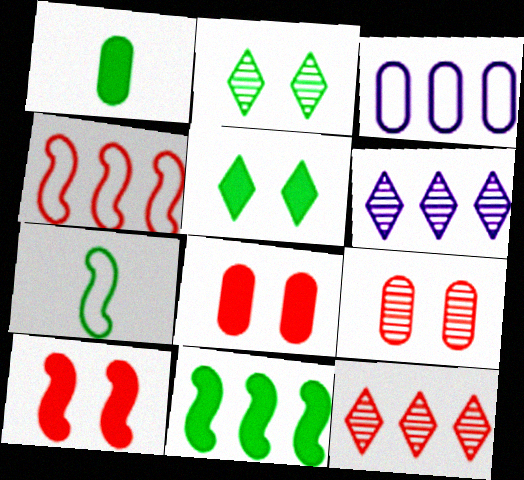[[1, 3, 9], 
[1, 5, 11], 
[3, 11, 12], 
[6, 7, 8]]